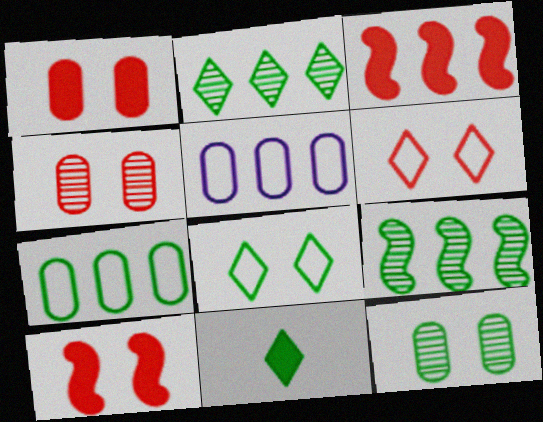[[2, 3, 5], 
[2, 8, 11], 
[4, 6, 10]]